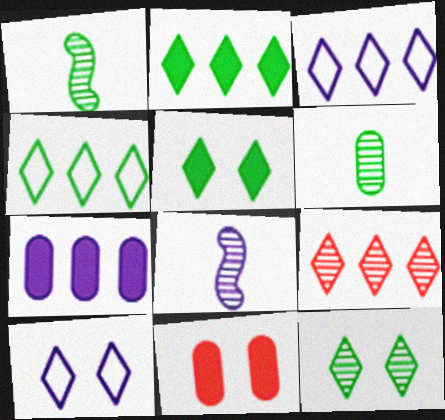[[1, 3, 11], 
[2, 3, 9], 
[4, 8, 11], 
[7, 8, 10]]